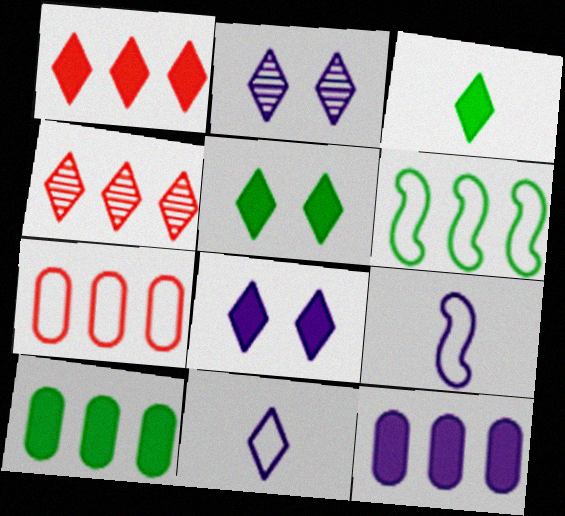[[1, 3, 8], 
[2, 9, 12], 
[4, 5, 11], 
[4, 6, 12]]